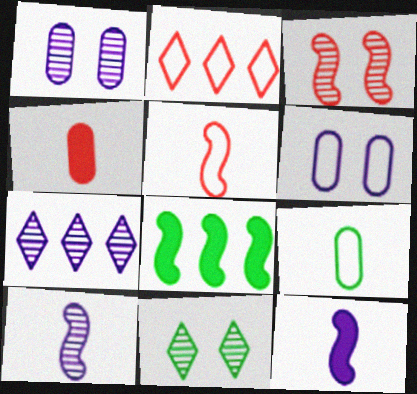[[1, 3, 11], 
[1, 7, 10], 
[2, 3, 4], 
[6, 7, 12], 
[8, 9, 11]]